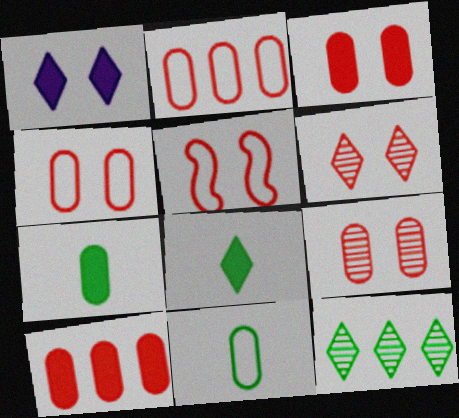[[3, 4, 9], 
[3, 5, 6]]